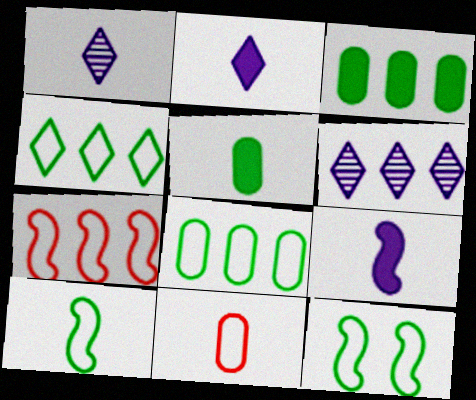[[3, 6, 7]]